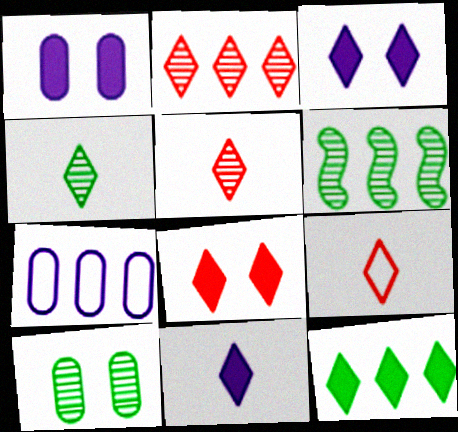[[1, 6, 9], 
[2, 8, 9], 
[4, 6, 10], 
[4, 9, 11], 
[8, 11, 12]]